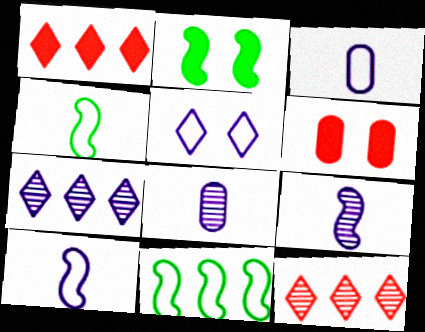[[2, 3, 12], 
[4, 6, 7]]